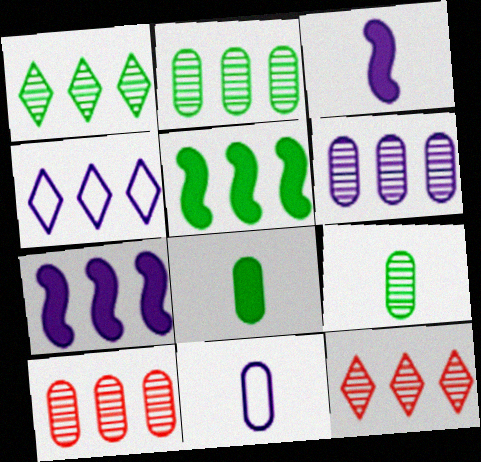[[2, 6, 10], 
[4, 5, 10], 
[4, 6, 7]]